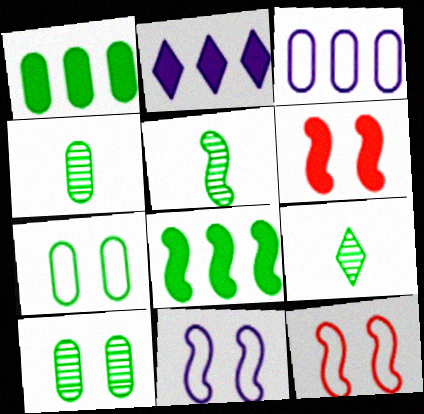[[1, 4, 7], 
[2, 4, 12], 
[3, 6, 9], 
[4, 5, 9], 
[7, 8, 9]]